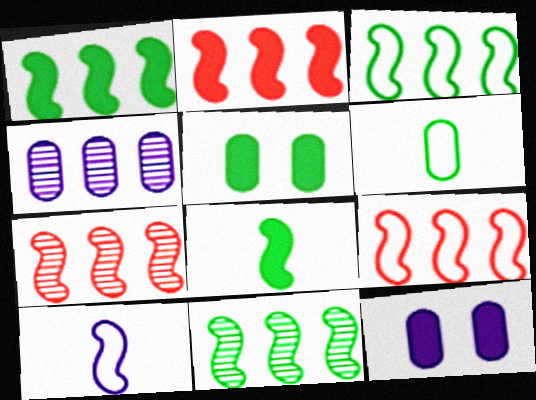[[1, 3, 11], 
[2, 7, 9]]